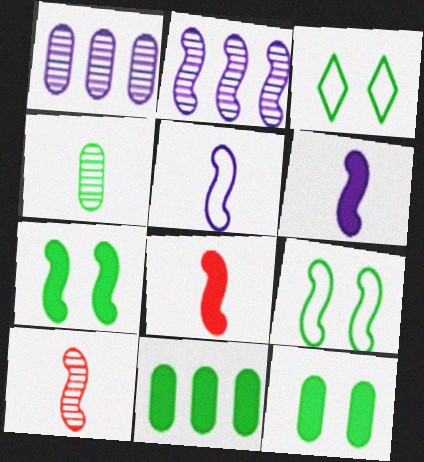[[1, 3, 8], 
[2, 8, 9]]